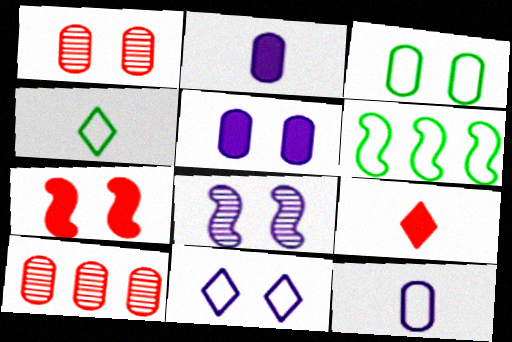[[1, 3, 5], 
[2, 3, 10], 
[3, 4, 6], 
[5, 8, 11]]